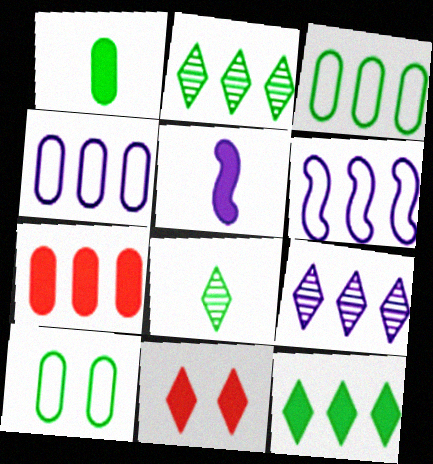[[2, 6, 7]]